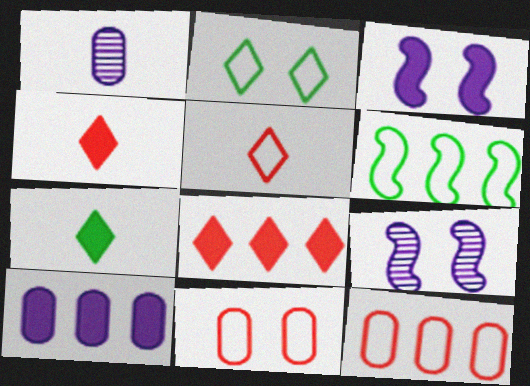[[7, 9, 12]]